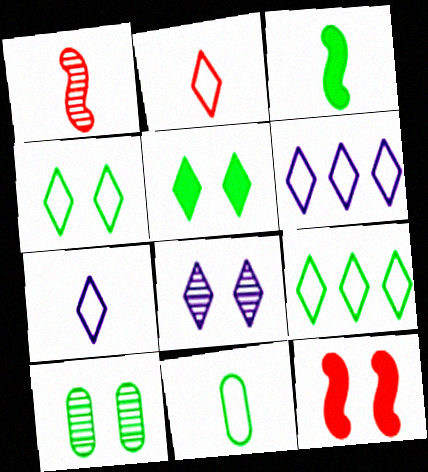[[2, 4, 6], 
[3, 9, 10]]